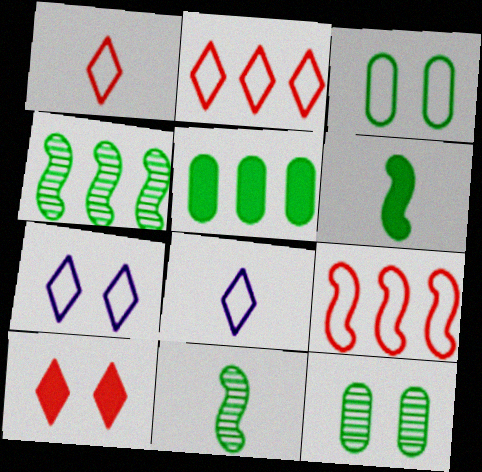[[3, 8, 9]]